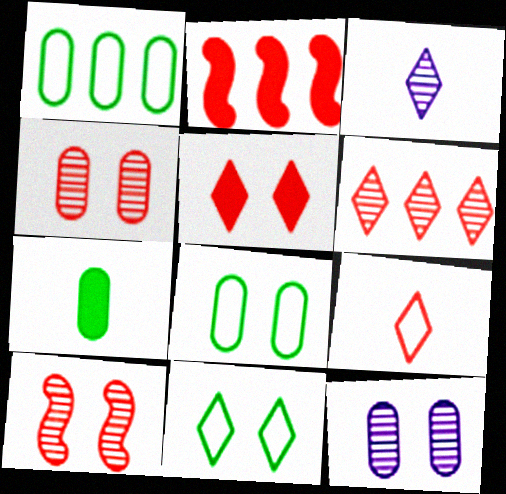[[2, 3, 8], 
[2, 4, 9], 
[5, 6, 9]]